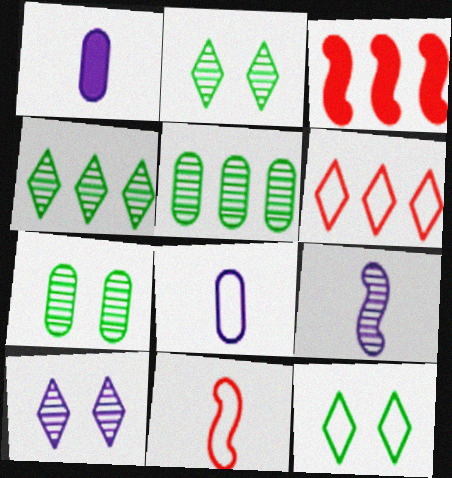[[2, 3, 8]]